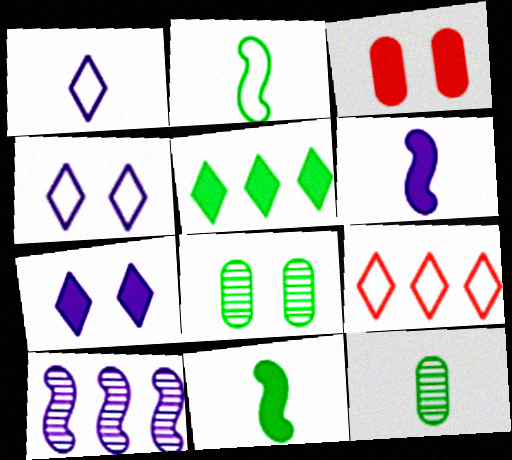[[2, 5, 8], 
[3, 5, 6], 
[6, 8, 9]]